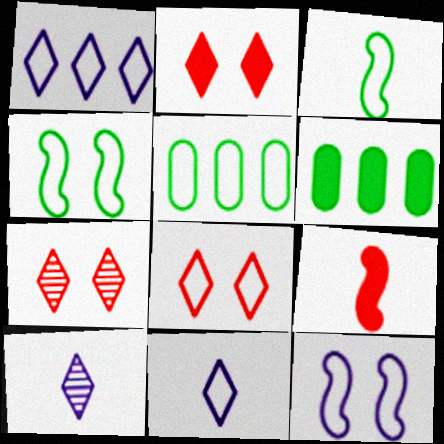[[2, 7, 8]]